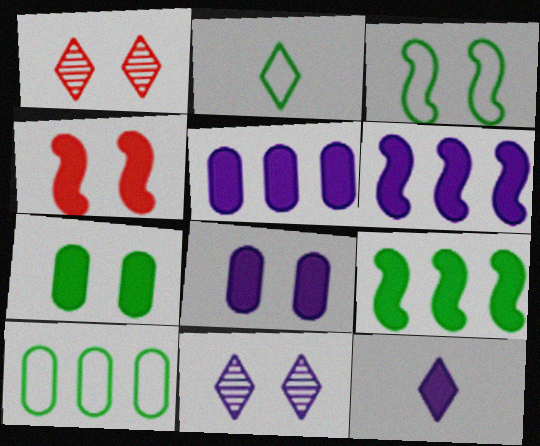[[1, 3, 8], 
[2, 3, 10], 
[6, 8, 12]]